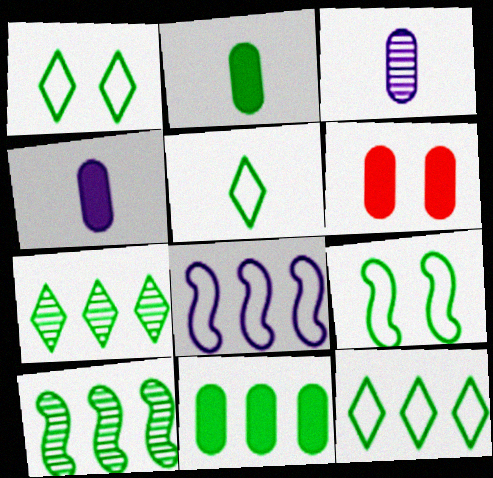[[1, 2, 10], 
[1, 5, 12], 
[2, 7, 9], 
[4, 6, 11], 
[10, 11, 12]]